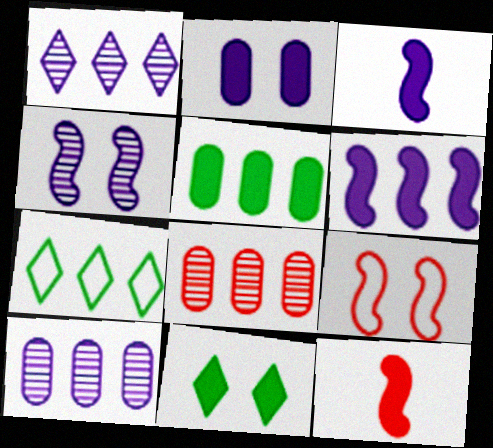[[6, 7, 8]]